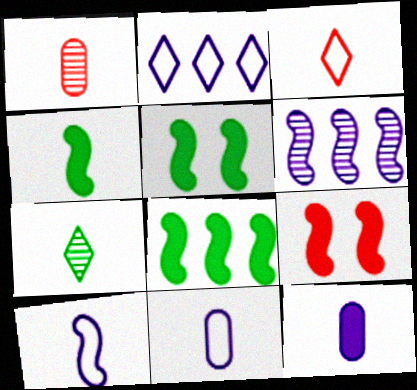[[1, 2, 5], 
[4, 5, 8]]